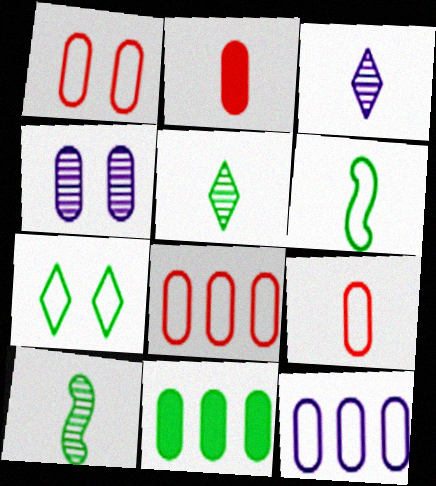[[1, 8, 9], 
[2, 3, 6], 
[4, 9, 11], 
[7, 10, 11]]